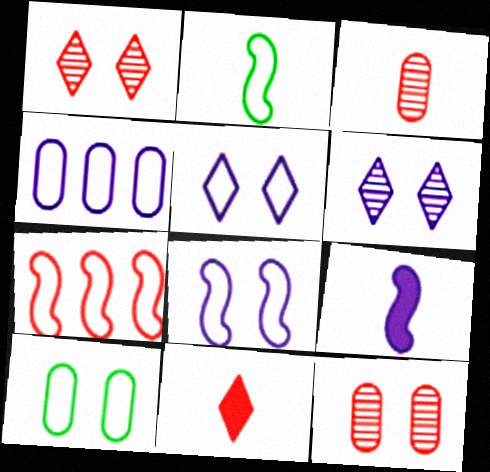[[2, 7, 8], 
[4, 6, 9], 
[7, 11, 12]]